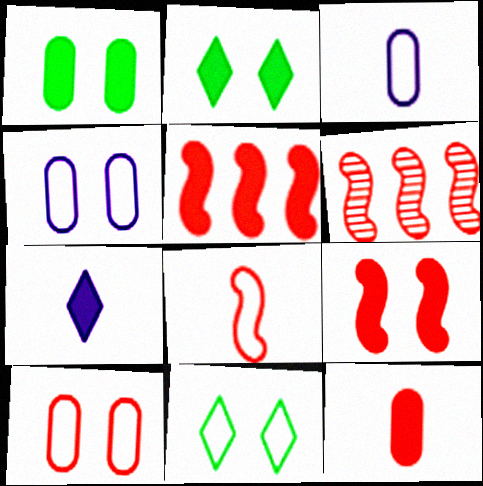[[1, 5, 7], 
[2, 3, 6], 
[6, 8, 9]]